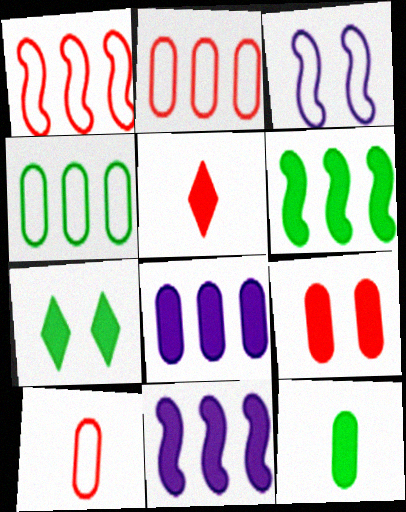[[6, 7, 12], 
[8, 9, 12]]